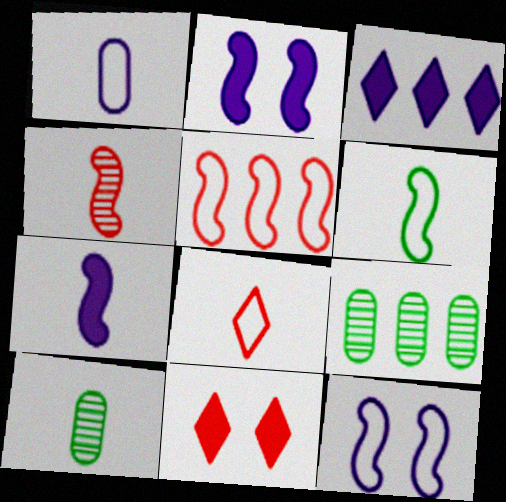[[1, 6, 8], 
[2, 8, 9], 
[3, 5, 9], 
[4, 6, 7], 
[5, 6, 12], 
[7, 8, 10]]